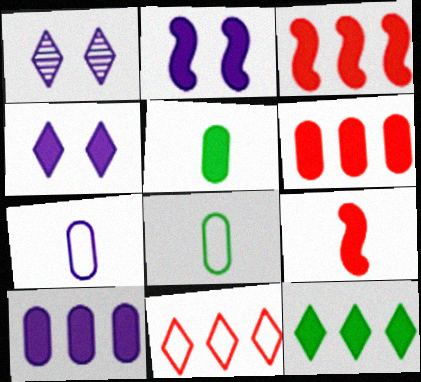[[1, 3, 8], 
[3, 4, 5], 
[3, 10, 12]]